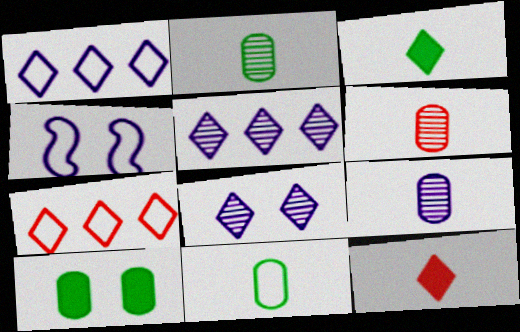[[2, 6, 9], 
[3, 7, 8], 
[4, 7, 11]]